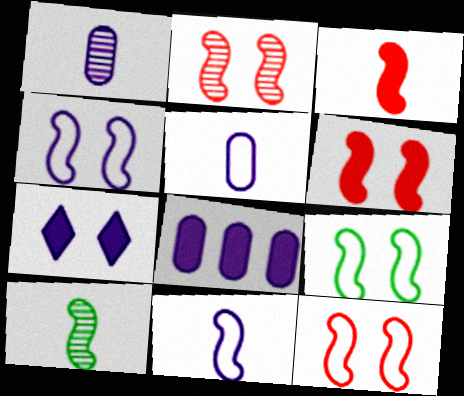[[2, 6, 12], 
[3, 10, 11], 
[4, 9, 12]]